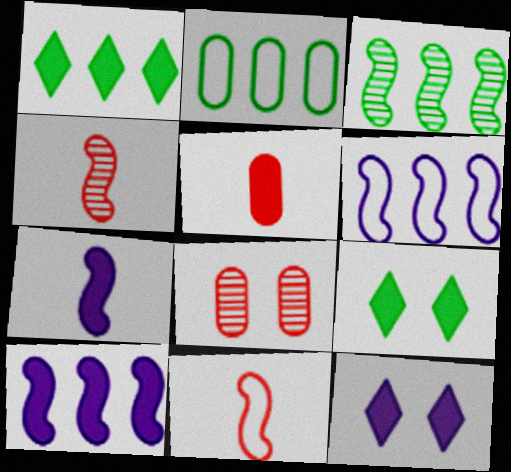[[1, 2, 3], 
[2, 4, 12], 
[5, 9, 10]]